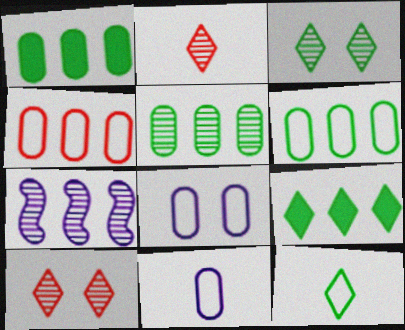[[1, 5, 6], 
[3, 9, 12], 
[4, 7, 9]]